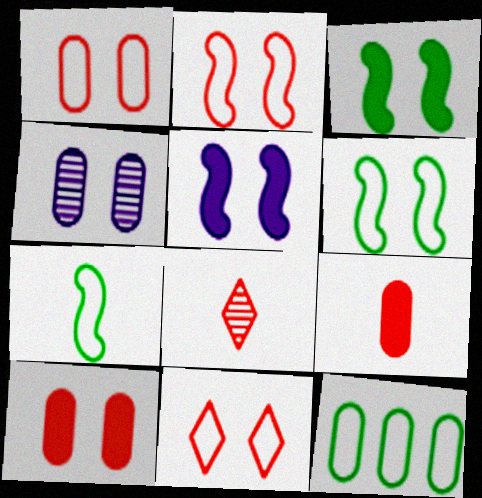[[1, 2, 11], 
[3, 4, 11], 
[4, 9, 12], 
[5, 8, 12]]